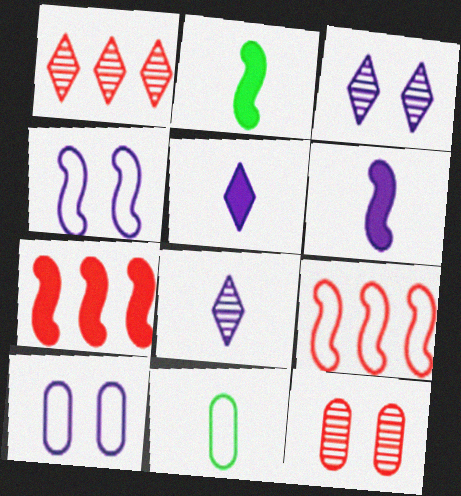[[1, 2, 10], 
[3, 7, 11]]